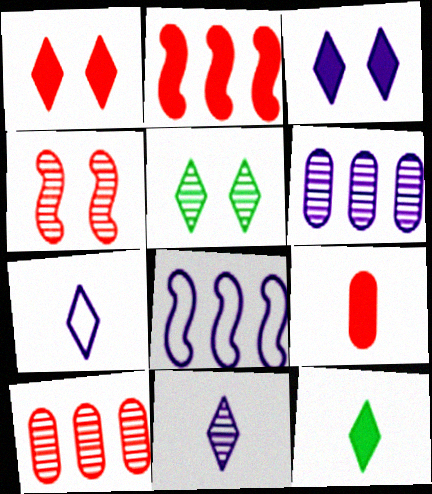[[1, 2, 9], 
[5, 8, 9]]